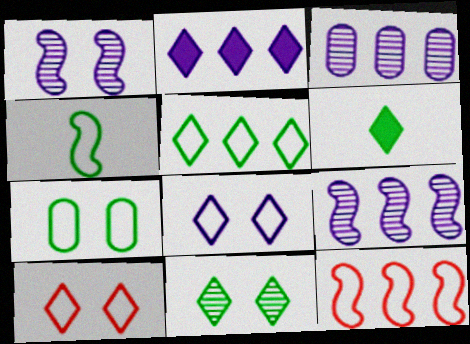[[4, 5, 7], 
[5, 6, 11]]